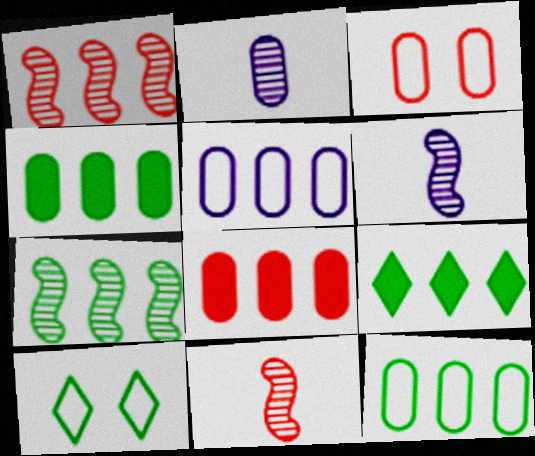[[1, 5, 9], 
[2, 3, 4], 
[3, 6, 9], 
[6, 8, 10], 
[7, 9, 12]]